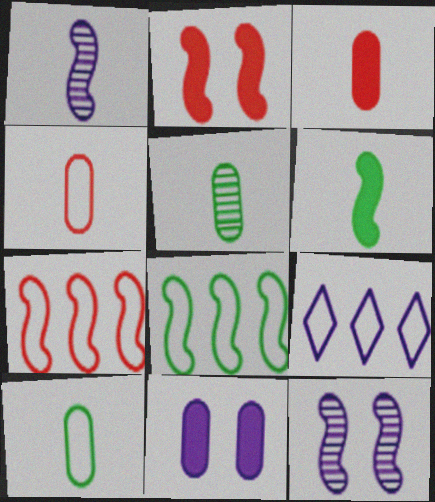[[1, 2, 8], 
[1, 9, 11], 
[2, 5, 9], 
[6, 7, 12]]